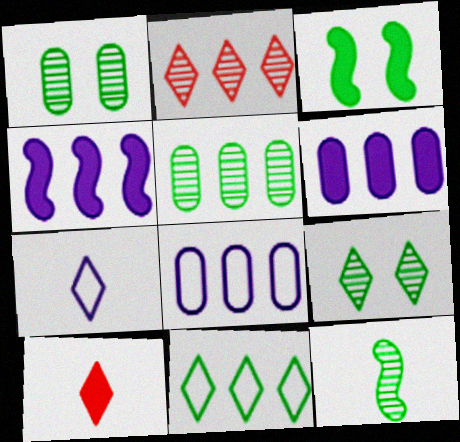[[3, 6, 10], 
[5, 9, 12]]